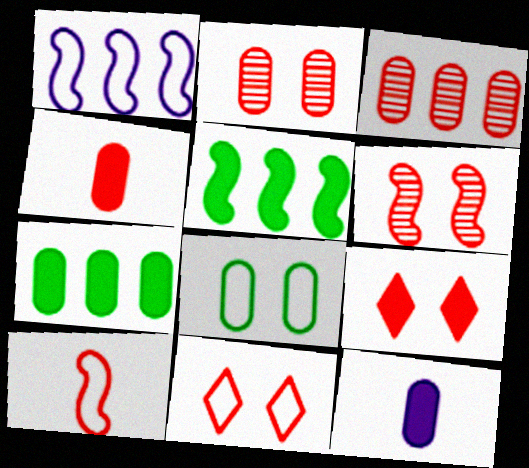[[3, 8, 12], 
[3, 9, 10], 
[5, 9, 12]]